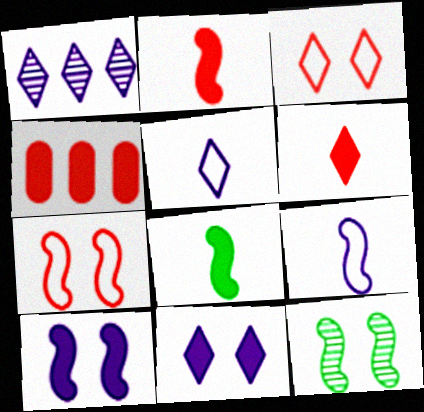[[1, 5, 11], 
[4, 5, 12], 
[4, 8, 11], 
[7, 10, 12]]